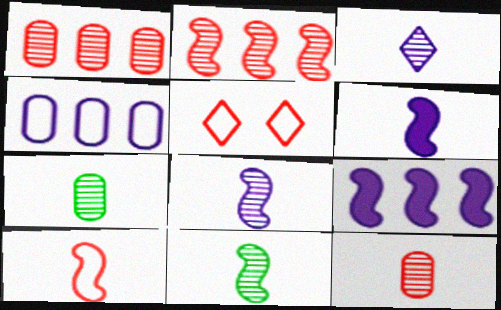[[3, 11, 12], 
[5, 7, 9], 
[6, 10, 11]]